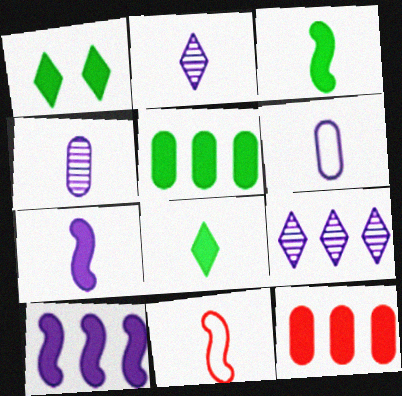[[1, 3, 5], 
[1, 7, 12], 
[2, 6, 7], 
[4, 8, 11]]